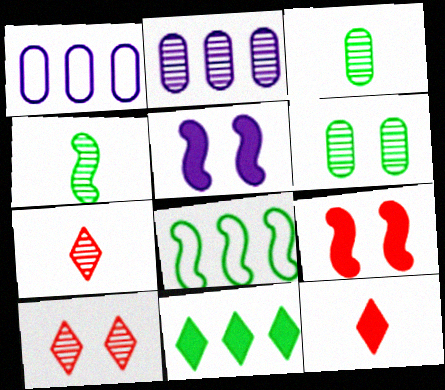[[2, 4, 10]]